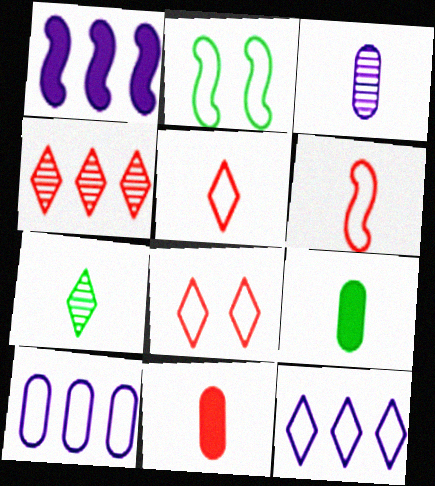[[2, 5, 10]]